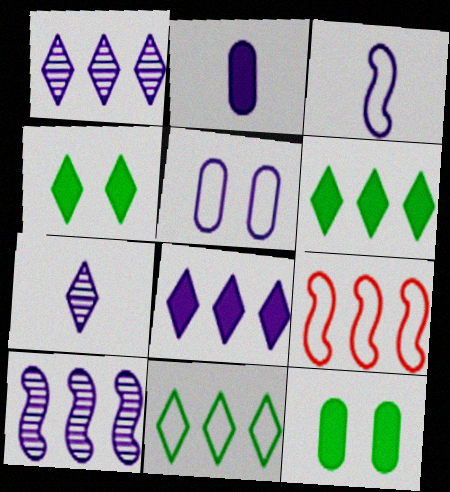[[2, 3, 7], 
[7, 9, 12]]